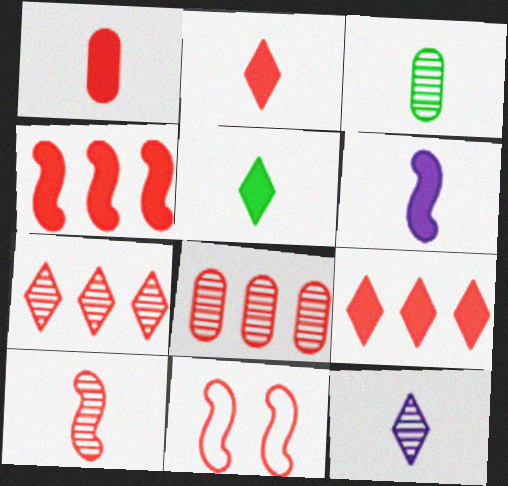[[1, 5, 6], 
[1, 7, 11], 
[2, 8, 11], 
[3, 10, 12], 
[4, 10, 11]]